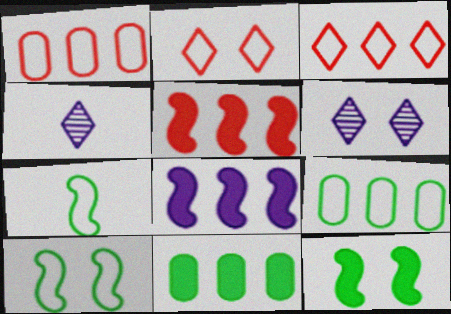[[1, 4, 12]]